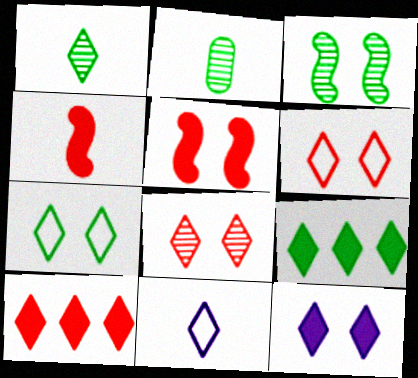[[1, 7, 9], 
[2, 4, 11], 
[7, 8, 12], 
[8, 9, 11]]